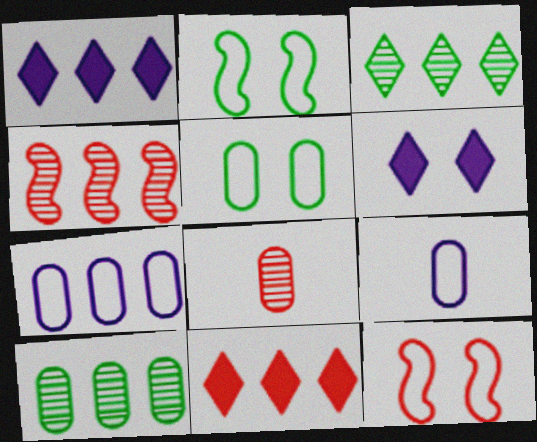[[1, 2, 8], 
[8, 11, 12]]